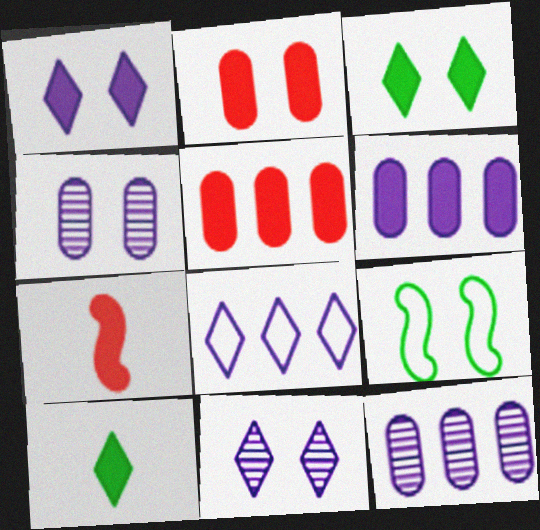[[2, 9, 11], 
[3, 6, 7]]